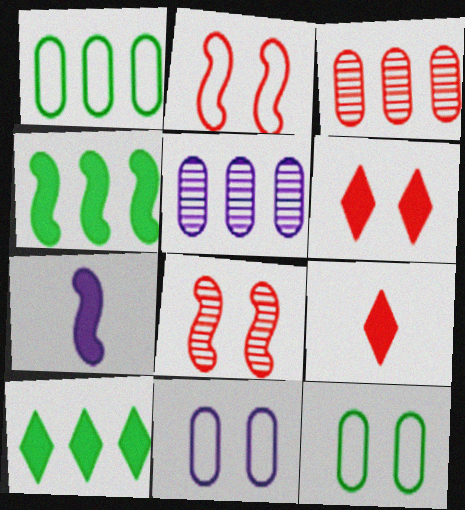[[2, 3, 9]]